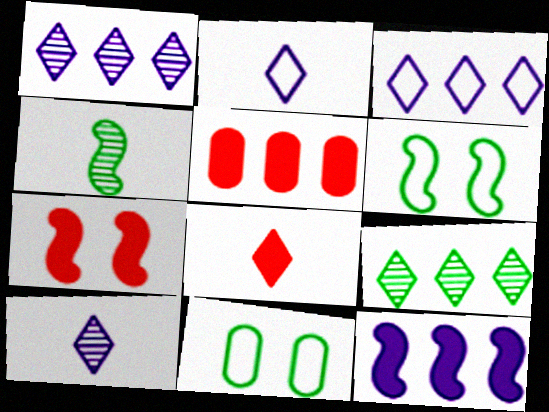[[5, 6, 10], 
[5, 7, 8]]